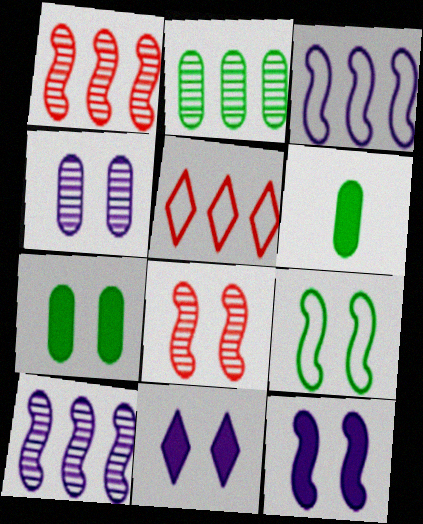[[8, 9, 12]]